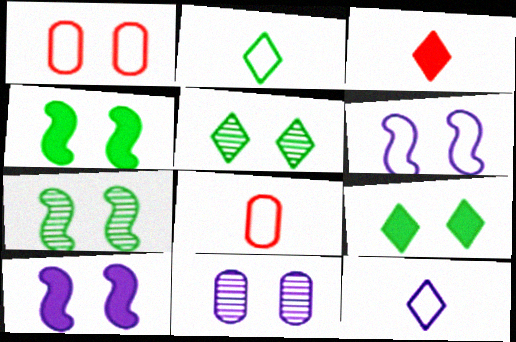[[1, 5, 10]]